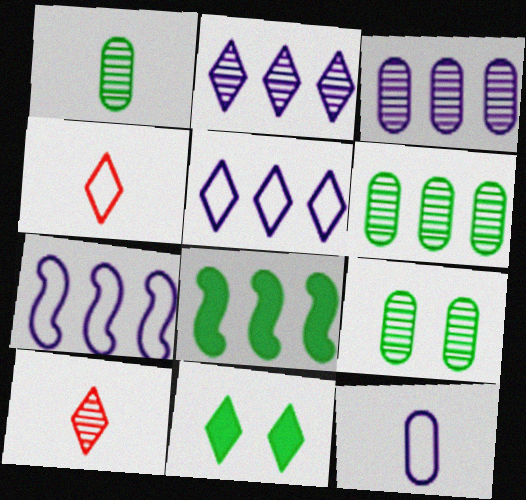[[1, 6, 9], 
[2, 4, 11], 
[5, 10, 11]]